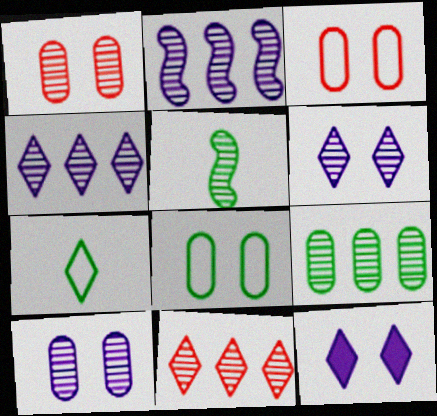[[1, 4, 5], 
[2, 9, 11], 
[5, 10, 11], 
[7, 11, 12]]